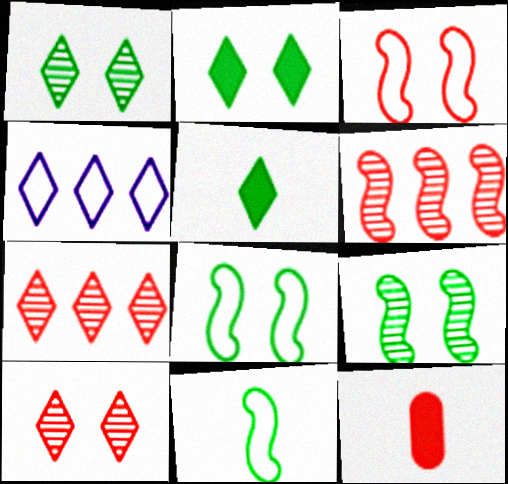[[3, 7, 12], 
[4, 5, 10], 
[4, 9, 12]]